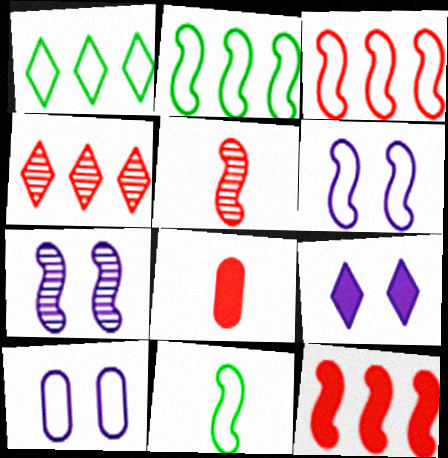[[1, 7, 8], 
[3, 6, 11], 
[7, 9, 10], 
[7, 11, 12]]